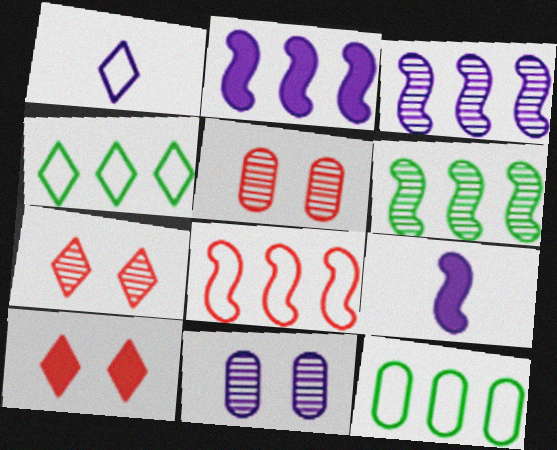[[1, 2, 11], 
[2, 6, 8], 
[4, 5, 9], 
[7, 9, 12]]